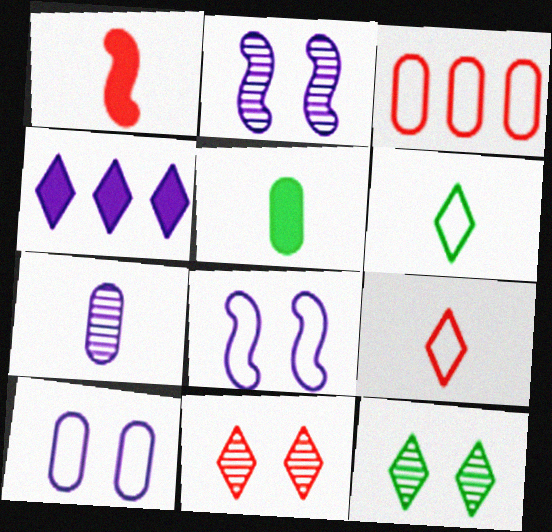[[1, 3, 11], 
[1, 6, 7], 
[3, 6, 8], 
[4, 6, 11], 
[4, 7, 8], 
[4, 9, 12]]